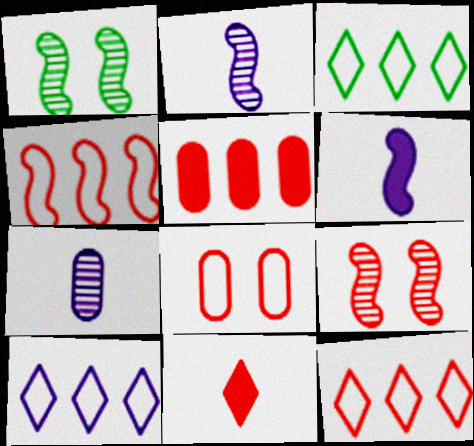[[1, 4, 6], 
[3, 10, 12]]